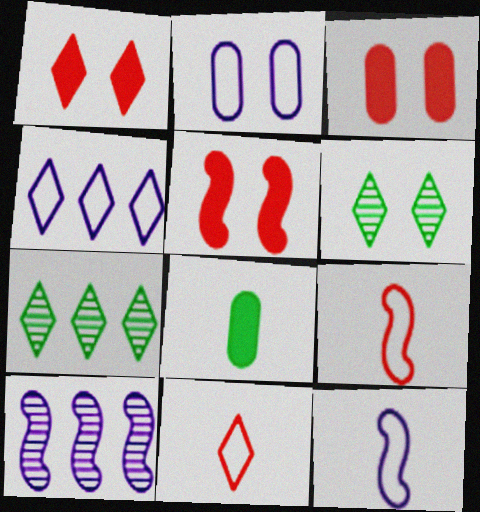[[1, 3, 5], 
[2, 4, 12], 
[2, 5, 6], 
[3, 7, 12]]